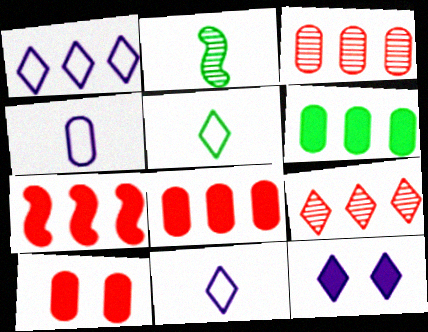[[1, 2, 10], 
[5, 9, 12]]